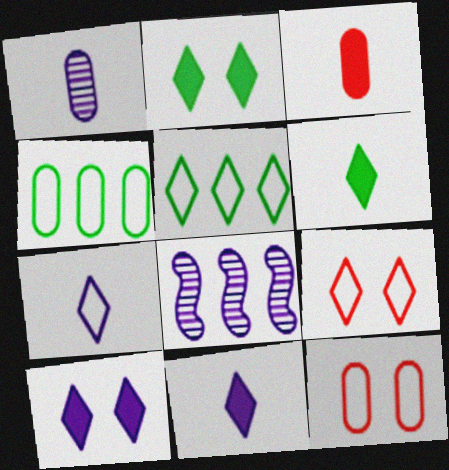[[5, 7, 9], 
[6, 8, 12]]